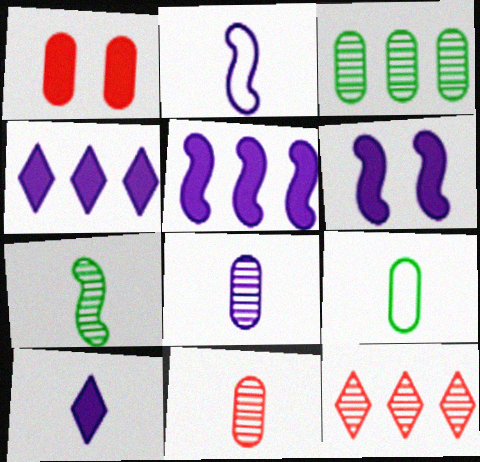[[2, 8, 10], 
[6, 9, 12]]